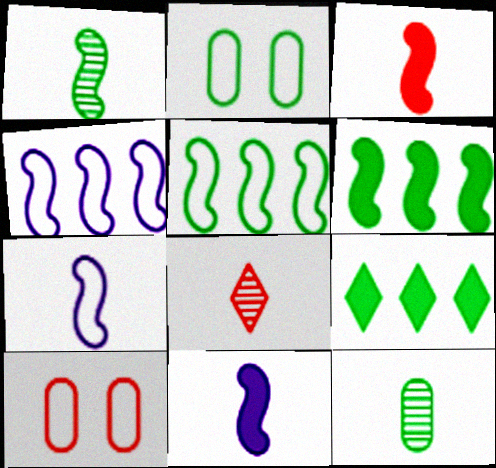[[1, 2, 9], 
[1, 3, 7]]